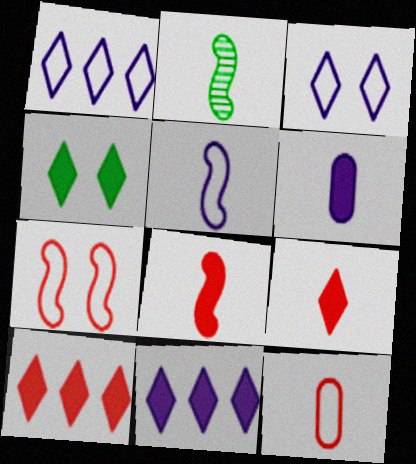[[2, 5, 8], 
[4, 9, 11]]